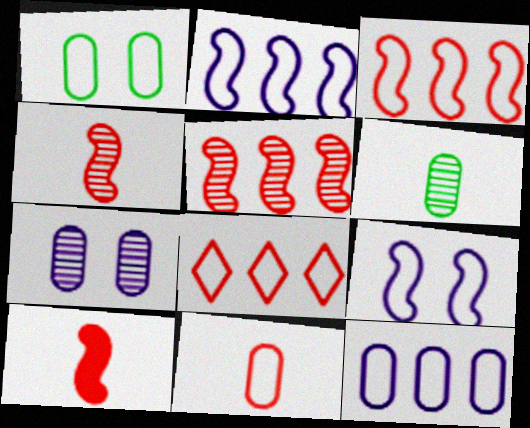[[1, 11, 12]]